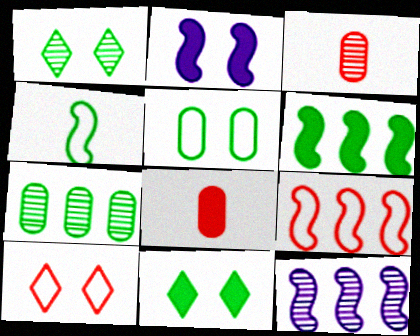[[1, 3, 12], 
[4, 7, 11], 
[6, 9, 12]]